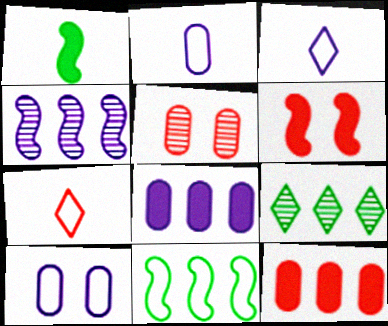[[2, 6, 9], 
[7, 10, 11]]